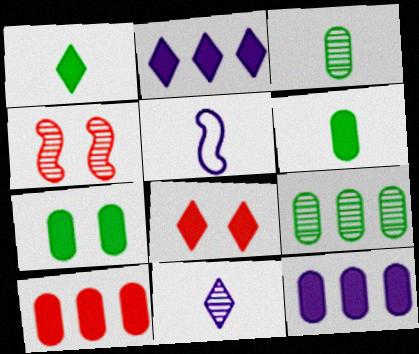[[1, 2, 8], 
[4, 9, 11], 
[5, 8, 9]]